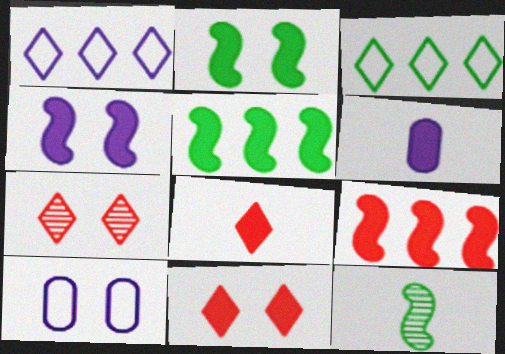[[2, 7, 10], 
[5, 6, 11]]